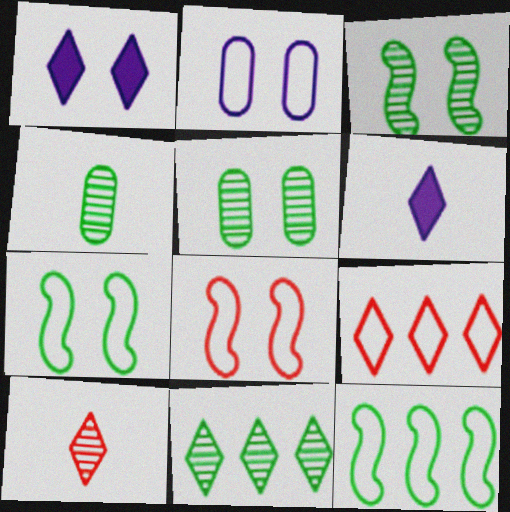[[1, 5, 8], 
[3, 4, 11]]